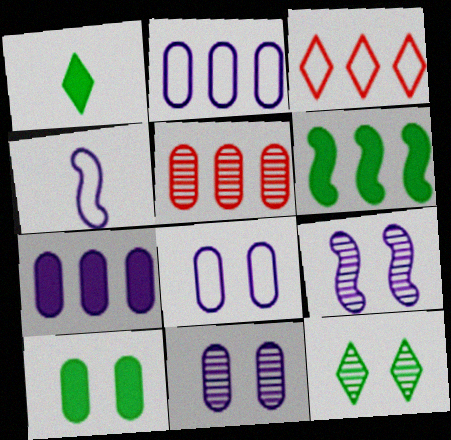[[1, 6, 10]]